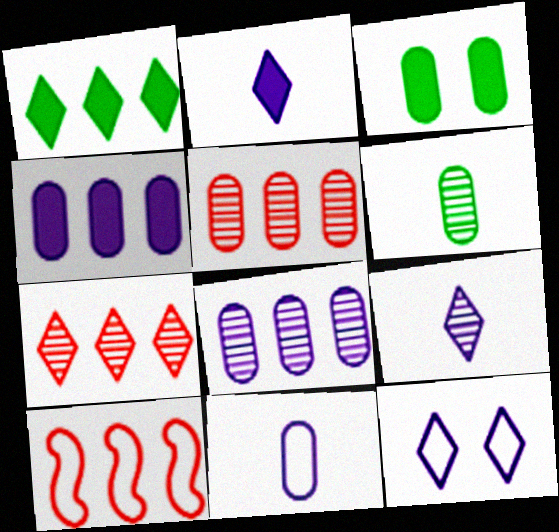[[1, 8, 10], 
[3, 5, 11], 
[3, 9, 10]]